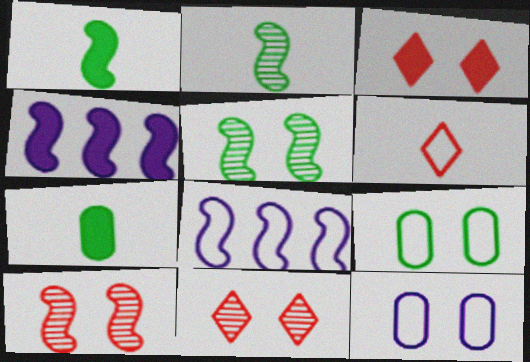[[1, 8, 10], 
[3, 4, 7], 
[3, 5, 12], 
[6, 8, 9], 
[7, 8, 11]]